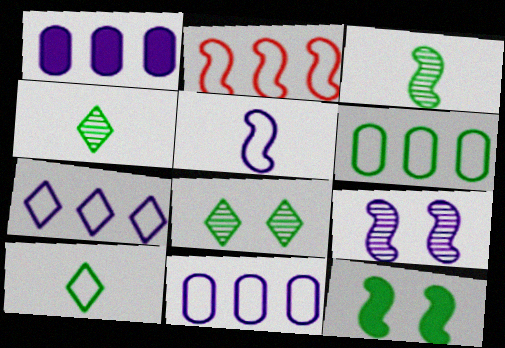[[2, 6, 7], 
[4, 6, 12]]